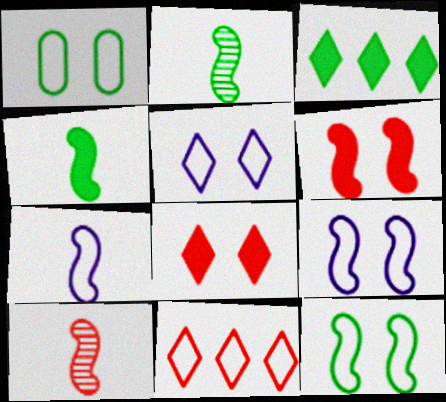[[1, 2, 3], 
[1, 7, 11], 
[4, 7, 10]]